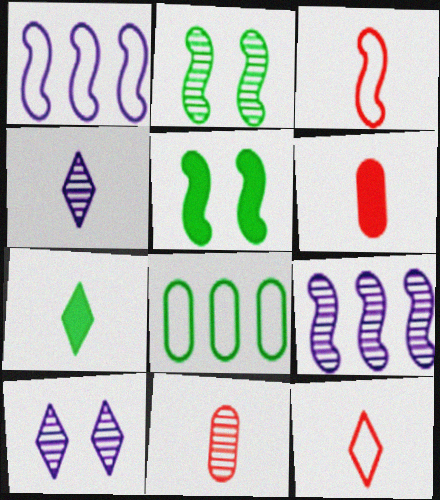[[2, 7, 8], 
[3, 5, 9], 
[4, 7, 12]]